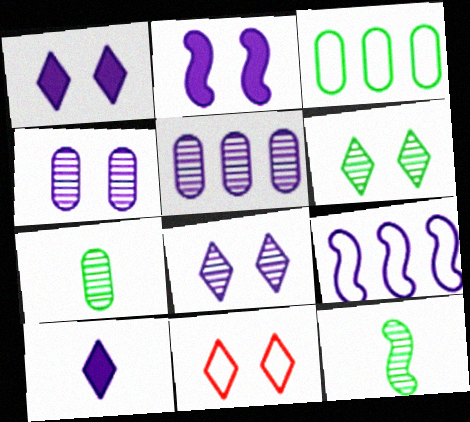[[1, 6, 11], 
[4, 9, 10]]